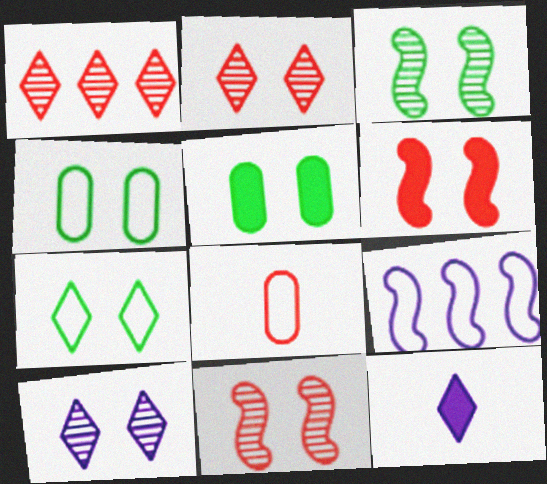[[1, 6, 8], 
[1, 7, 12], 
[3, 5, 7], 
[4, 6, 10], 
[7, 8, 9]]